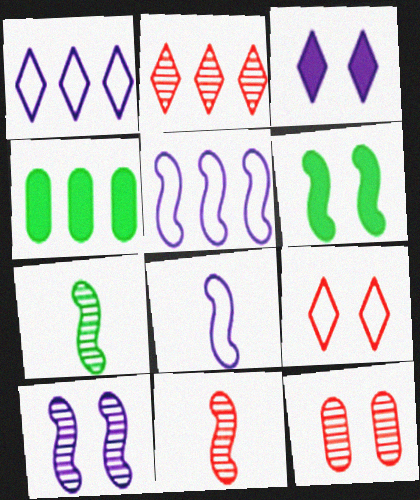[[2, 4, 5], 
[2, 11, 12], 
[5, 6, 11]]